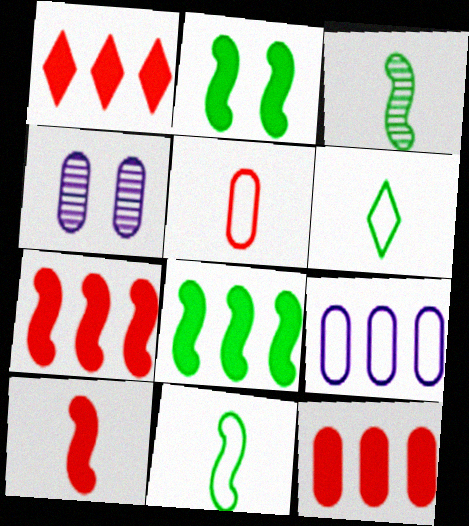[[1, 4, 11], 
[1, 7, 12], 
[4, 6, 7]]